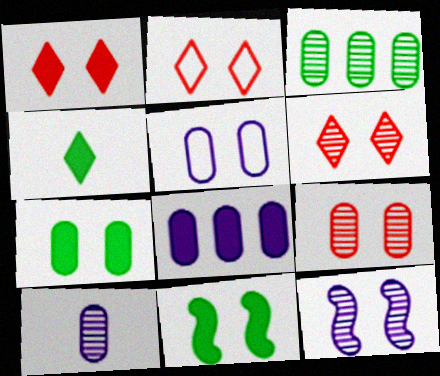[[1, 2, 6], 
[2, 7, 12], 
[3, 9, 10], 
[5, 6, 11], 
[5, 7, 9], 
[5, 8, 10]]